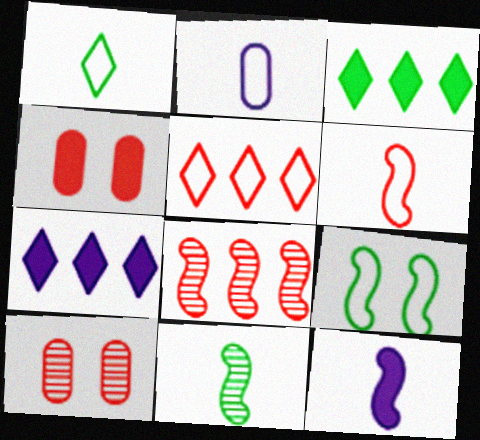[[1, 2, 6], 
[2, 5, 9], 
[3, 4, 12], 
[6, 11, 12], 
[8, 9, 12]]